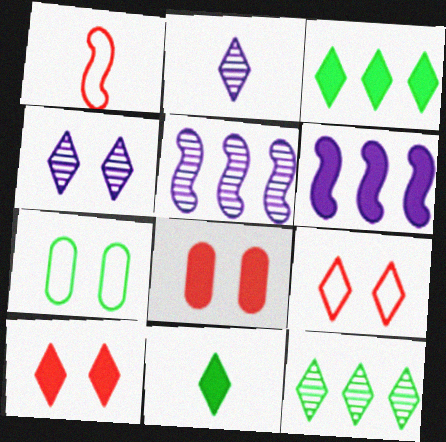[[2, 3, 9], 
[6, 8, 11]]